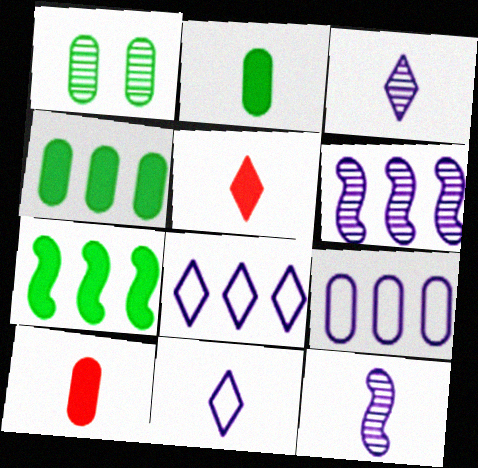[[1, 9, 10]]